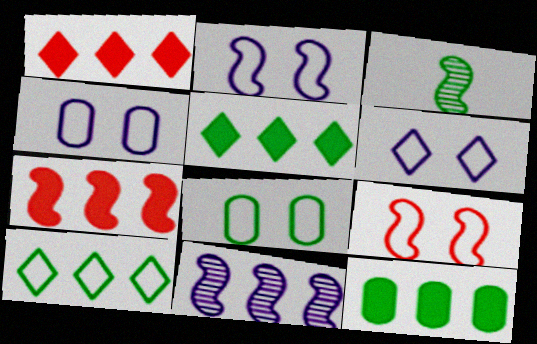[[1, 3, 4], 
[2, 3, 7], 
[2, 4, 6], 
[3, 5, 8], 
[6, 8, 9]]